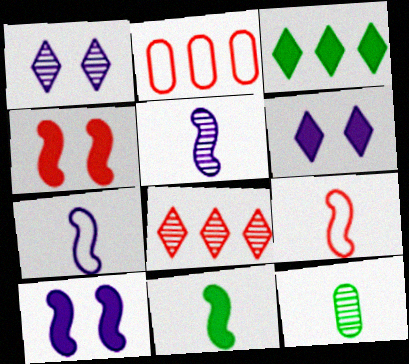[[1, 2, 11], 
[5, 9, 11]]